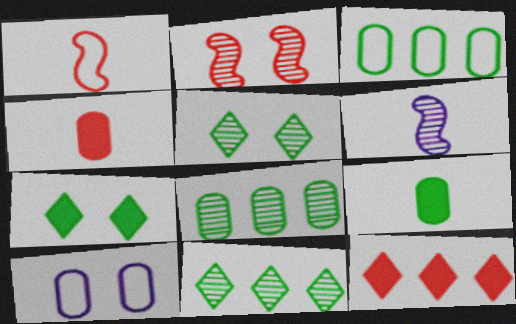[[2, 7, 10], 
[4, 8, 10]]